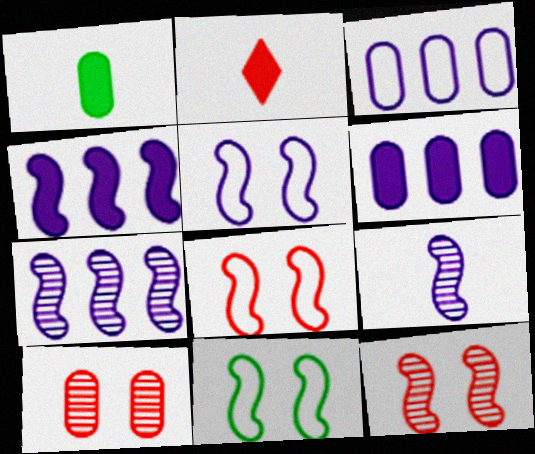[[1, 3, 10], 
[4, 5, 9], 
[5, 8, 11]]